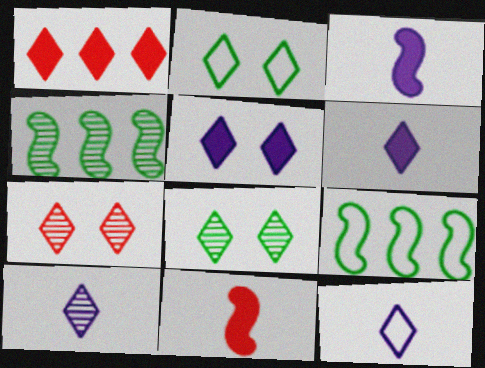[[1, 2, 10], 
[1, 8, 12], 
[2, 5, 7], 
[6, 10, 12]]